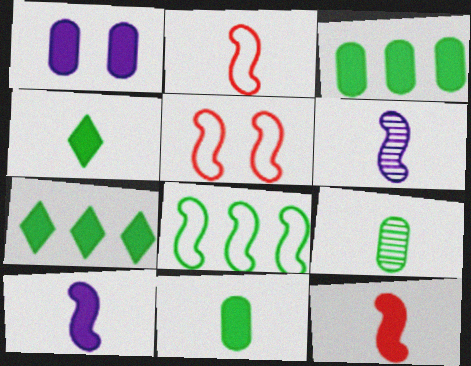[[1, 7, 12]]